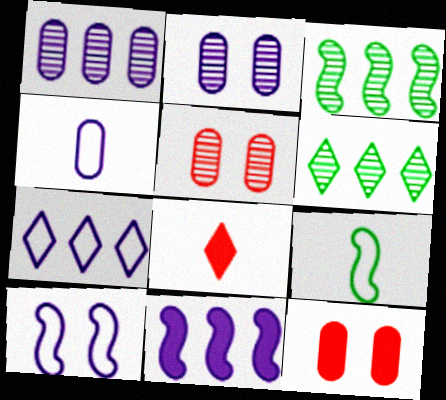[[1, 7, 11], 
[4, 7, 10]]